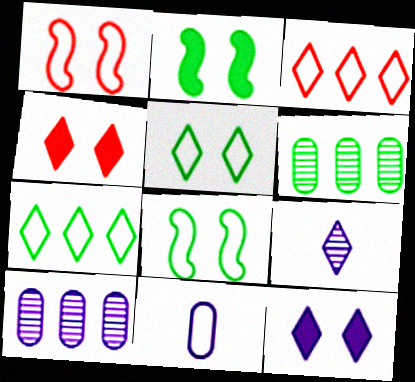[[1, 7, 11], 
[3, 8, 11], 
[4, 7, 9]]